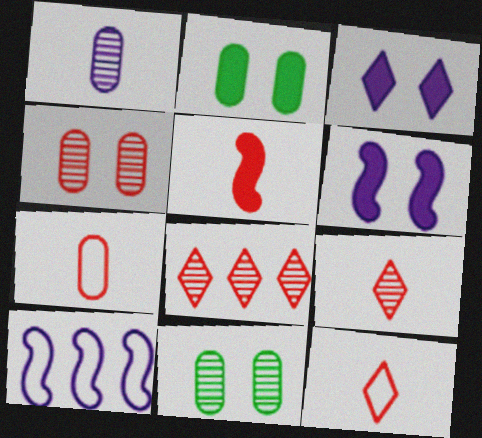[[1, 3, 10], 
[2, 9, 10], 
[5, 7, 9]]